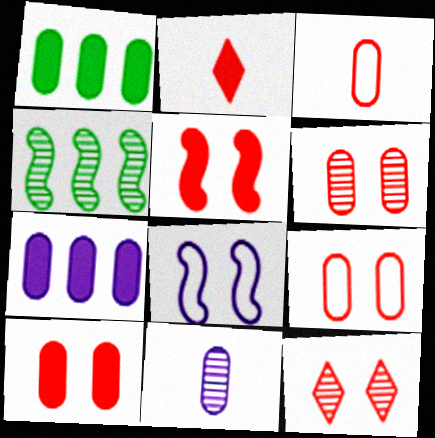[[1, 9, 11], 
[4, 11, 12], 
[5, 9, 12], 
[6, 9, 10]]